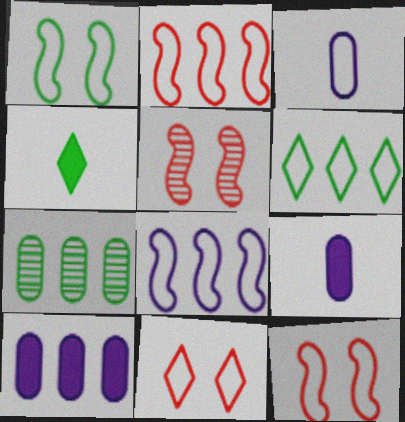[[1, 4, 7], 
[3, 6, 12], 
[5, 6, 9]]